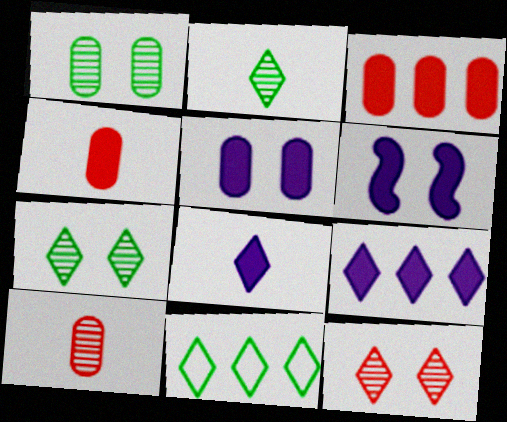[[6, 10, 11], 
[8, 11, 12]]